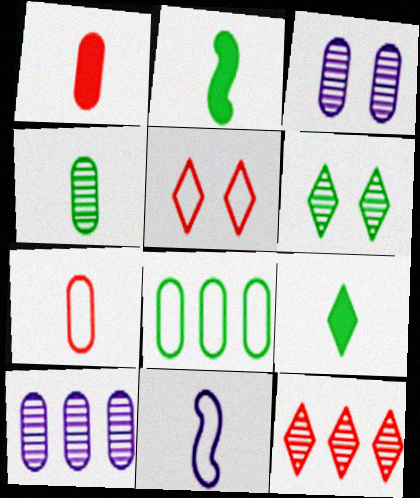[[1, 3, 8], 
[2, 5, 10], 
[2, 6, 8], 
[5, 8, 11]]